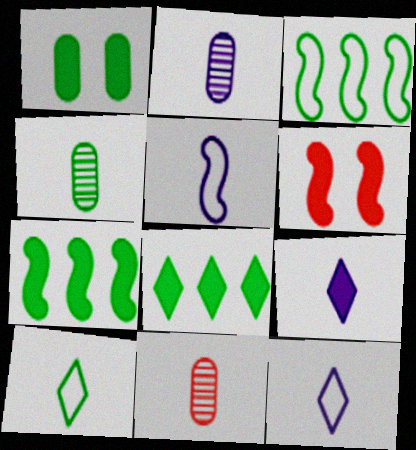[[2, 4, 11], 
[2, 5, 9]]